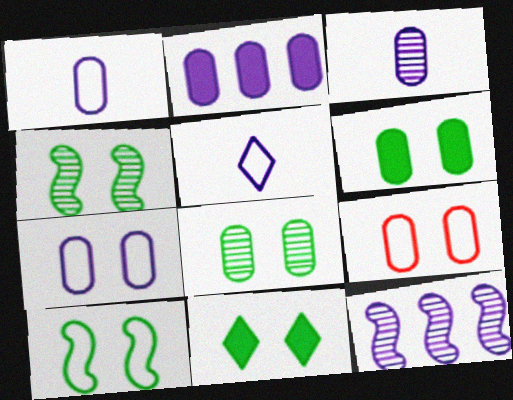[[2, 3, 7], 
[8, 10, 11]]